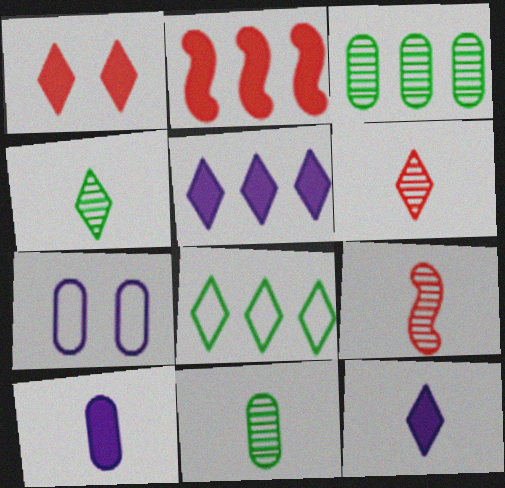[[2, 4, 7]]